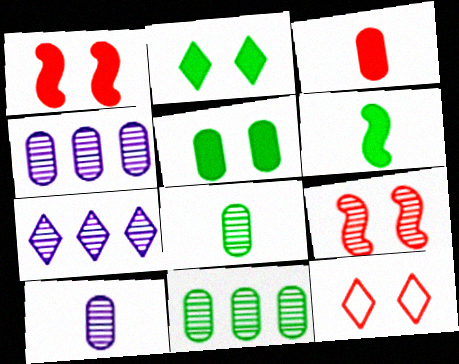[[4, 6, 12], 
[7, 8, 9]]